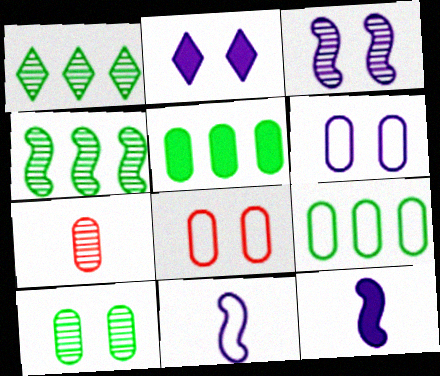[[1, 3, 7], 
[1, 8, 12], 
[2, 3, 6], 
[5, 6, 7]]